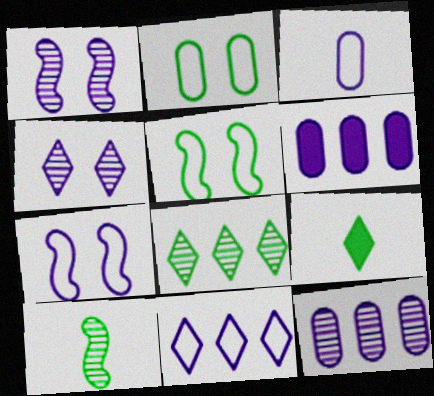[[3, 7, 11]]